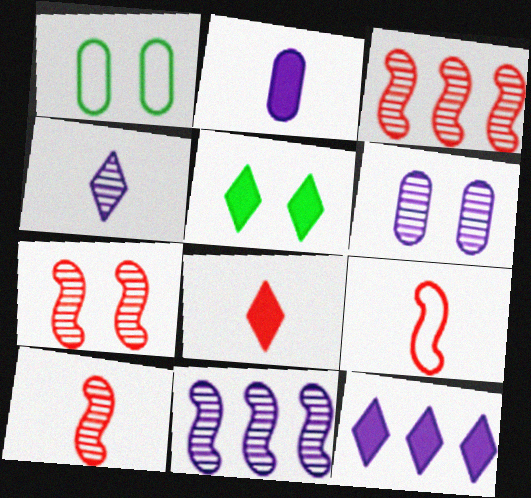[[1, 8, 11], 
[1, 10, 12], 
[3, 7, 10], 
[4, 6, 11], 
[5, 8, 12]]